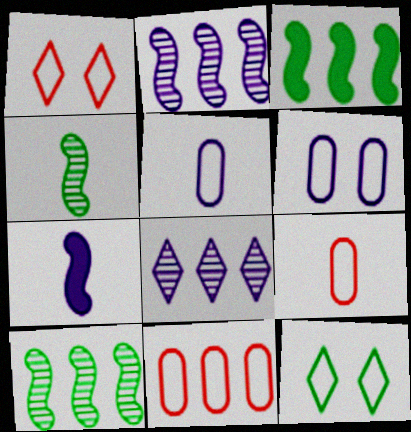[[3, 8, 11], 
[6, 7, 8]]